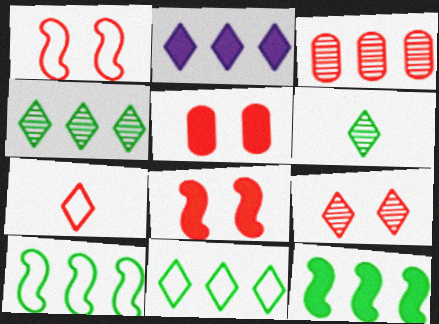[[1, 5, 9], 
[2, 3, 10], 
[3, 7, 8]]